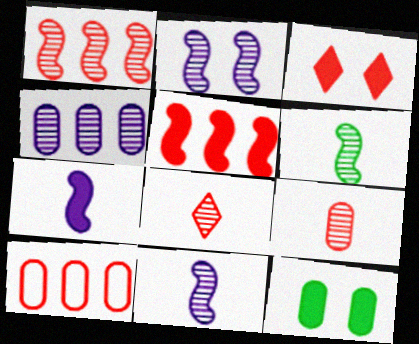[[1, 2, 6]]